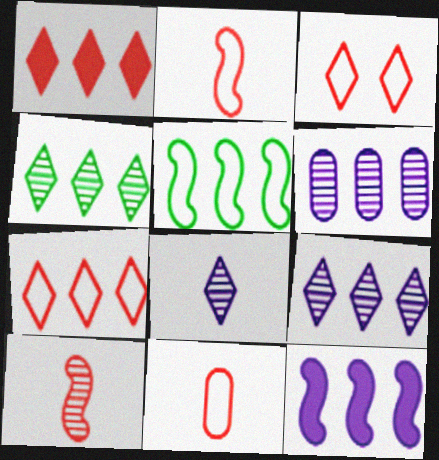[[1, 5, 6]]